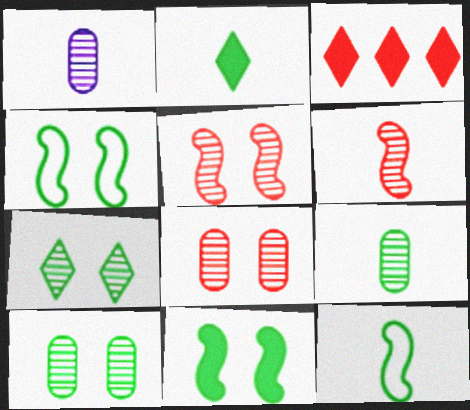[[1, 3, 4], 
[2, 9, 12]]